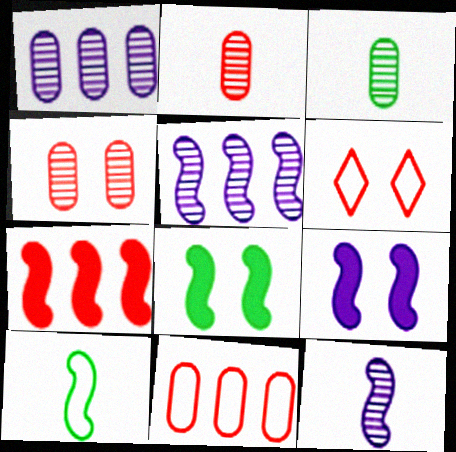[[1, 3, 4], 
[2, 6, 7]]